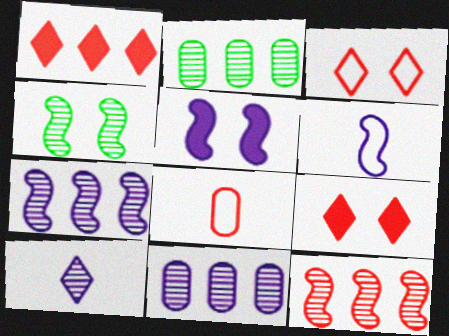[[2, 6, 9], 
[5, 6, 7], 
[8, 9, 12]]